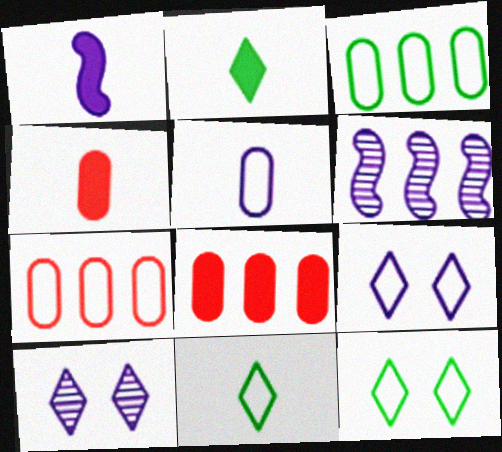[[1, 2, 4], 
[4, 6, 12]]